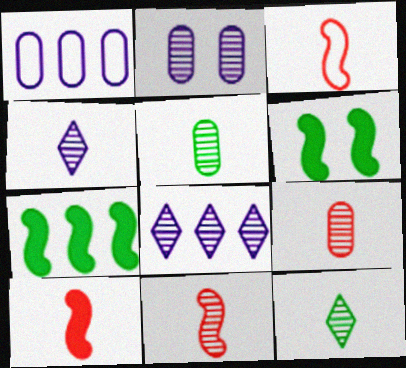[[3, 10, 11], 
[4, 5, 11]]